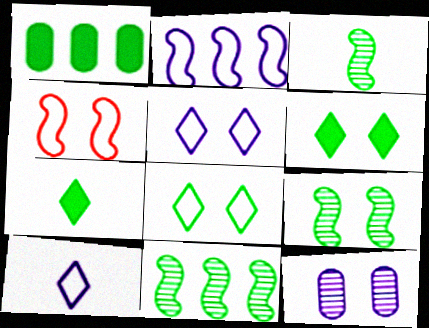[[1, 3, 8], 
[3, 9, 11], 
[4, 6, 12]]